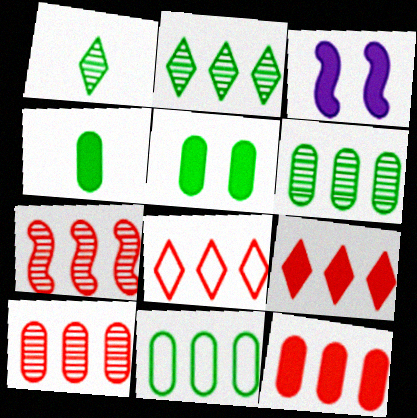[[3, 4, 9], 
[7, 8, 12]]